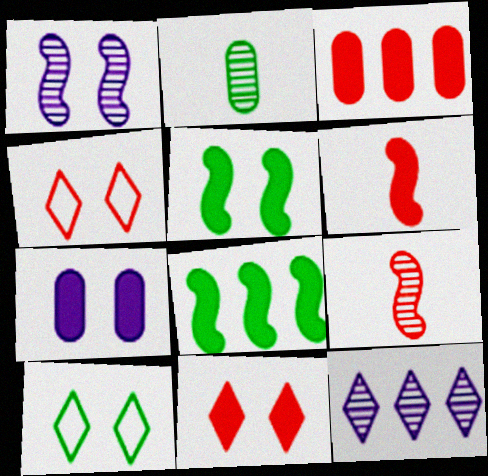[[2, 8, 10], 
[3, 4, 9], 
[3, 6, 11], 
[5, 7, 11]]